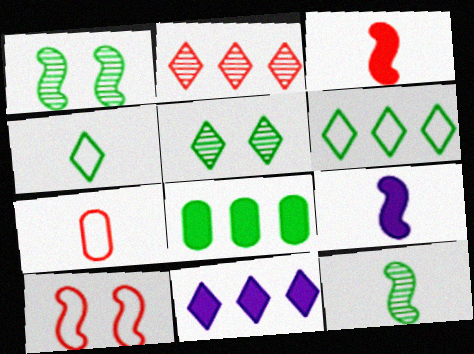[[1, 4, 8], 
[1, 7, 11], 
[2, 6, 11]]